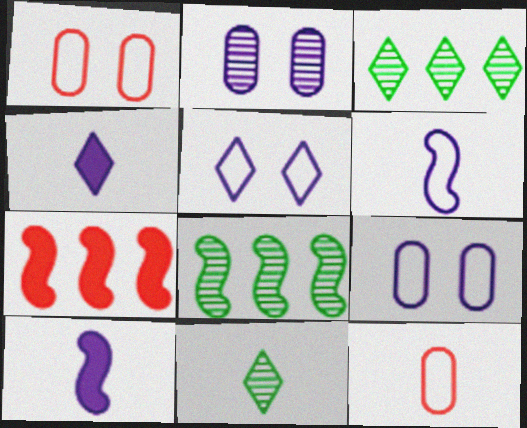[[1, 3, 10], 
[1, 4, 8], 
[7, 9, 11], 
[10, 11, 12]]